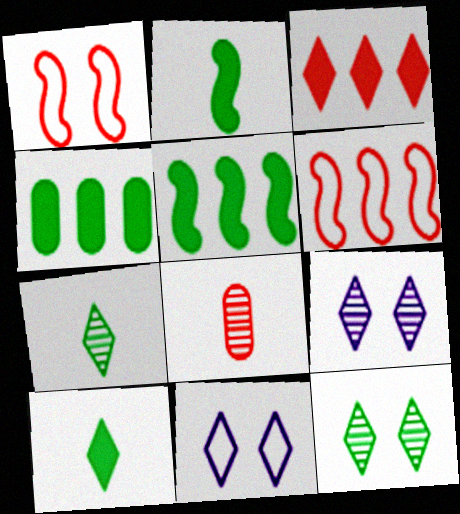[[1, 3, 8], 
[3, 7, 11], 
[5, 8, 11]]